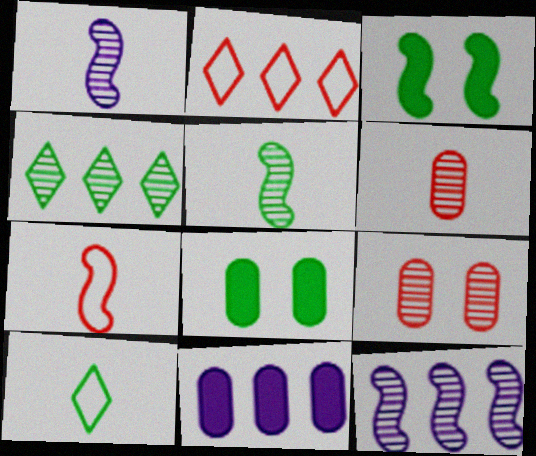[[1, 2, 8], 
[1, 4, 9], 
[3, 7, 12]]